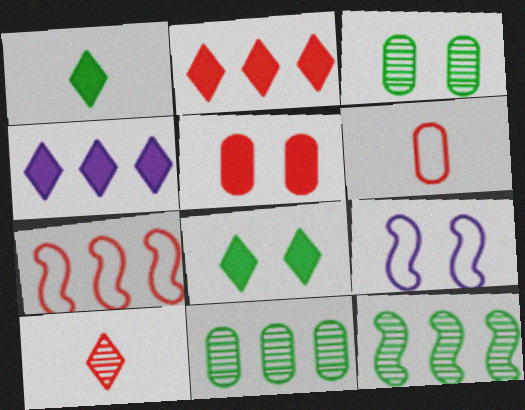[[4, 7, 11], 
[5, 7, 10]]